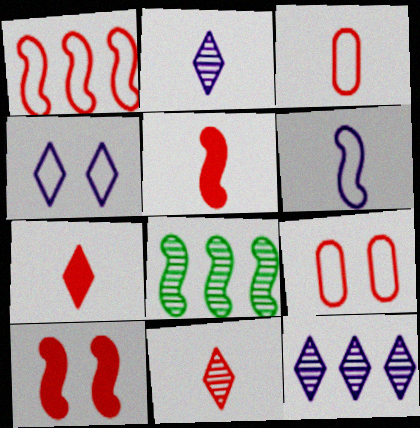[[3, 5, 11], 
[6, 8, 10]]